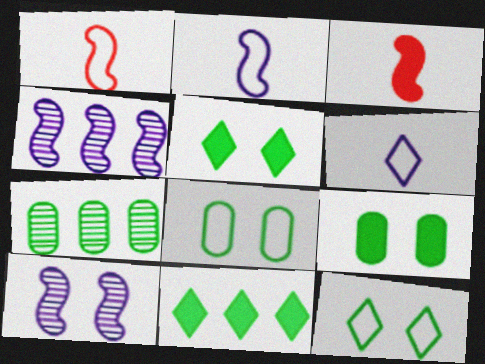[]